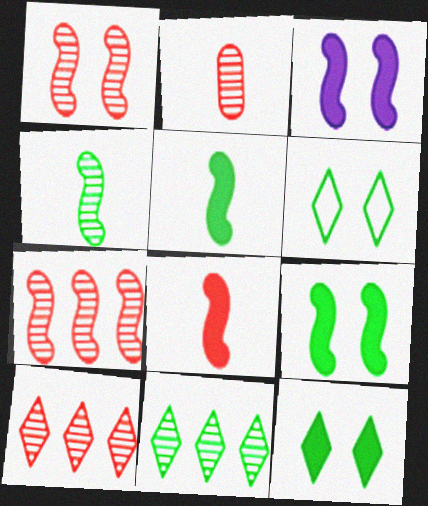[[1, 2, 10]]